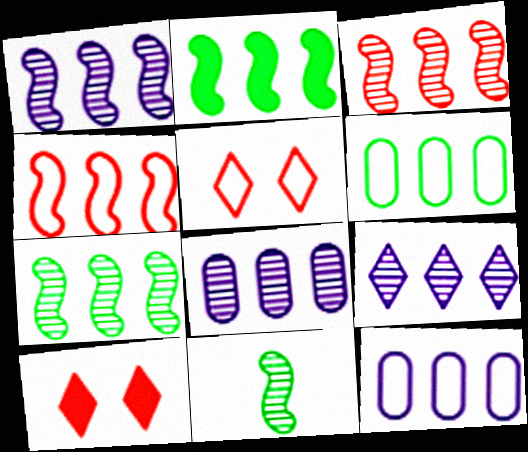[[1, 2, 4], 
[1, 3, 7], 
[1, 8, 9], 
[10, 11, 12]]